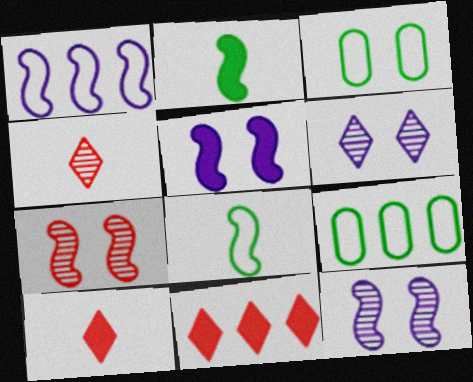[[1, 2, 7], 
[4, 5, 9], 
[9, 10, 12]]